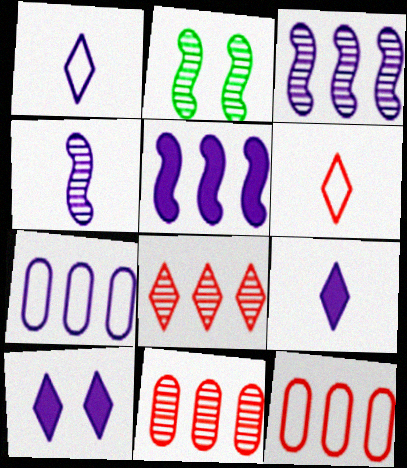[[2, 9, 12], 
[4, 7, 10]]